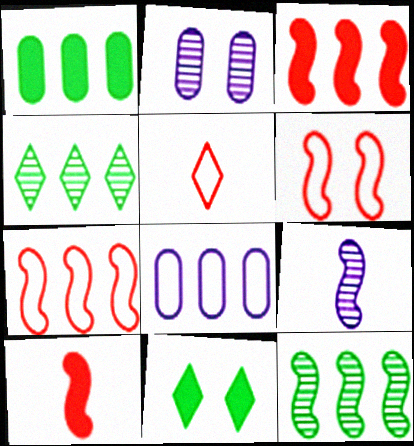[[2, 6, 11], 
[3, 4, 8]]